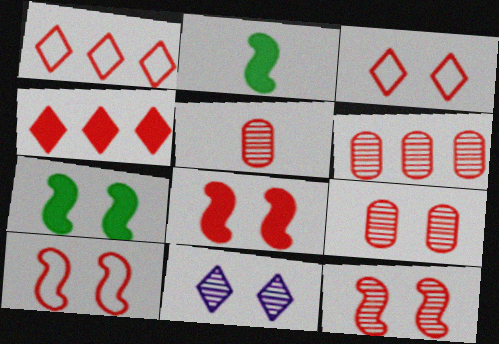[[1, 5, 8], 
[3, 8, 9], 
[4, 5, 10], 
[5, 6, 9], 
[8, 10, 12]]